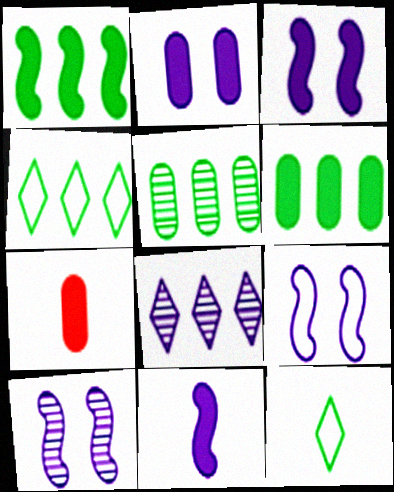[[1, 4, 5], 
[2, 6, 7], 
[3, 9, 10], 
[4, 7, 10]]